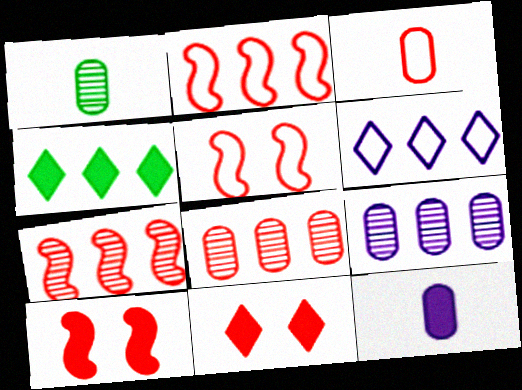[[1, 3, 12], 
[1, 6, 10], 
[2, 4, 9], 
[3, 7, 11], 
[4, 10, 12]]